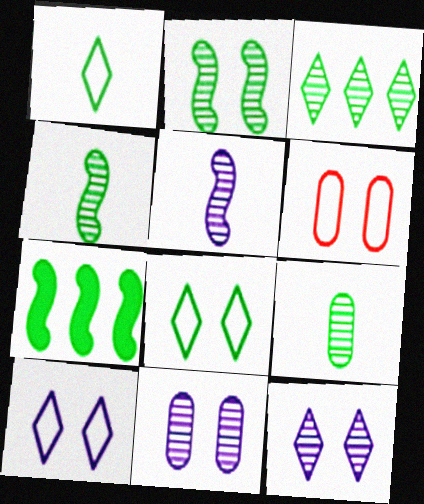[[2, 3, 9], 
[7, 8, 9]]